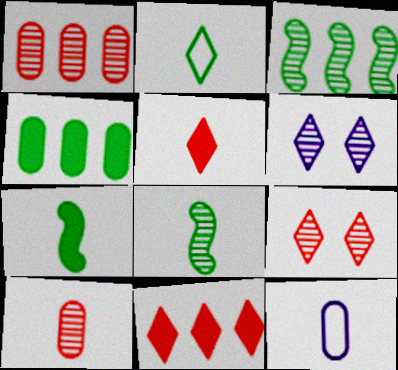[[1, 6, 8], 
[2, 6, 11], 
[3, 6, 10], 
[5, 8, 12]]